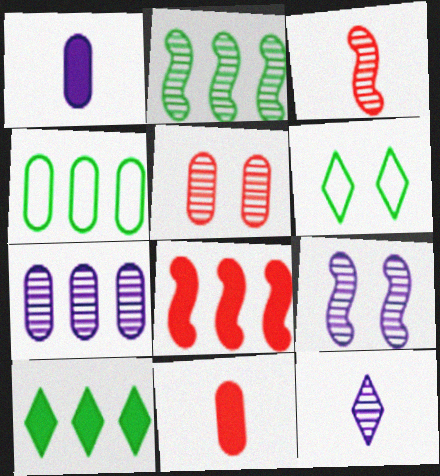[[1, 4, 5], 
[2, 3, 9], 
[2, 4, 10], 
[2, 5, 12], 
[7, 9, 12]]